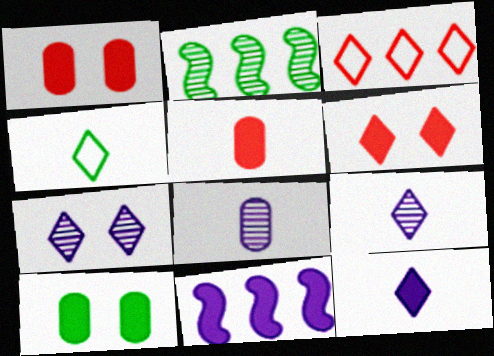[[2, 4, 10]]